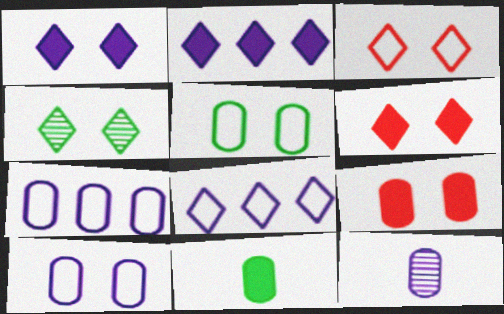[[1, 3, 4]]